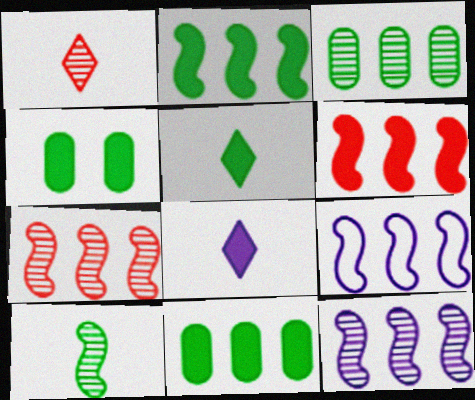[[1, 4, 9], 
[2, 4, 5], 
[2, 7, 9], 
[4, 6, 8]]